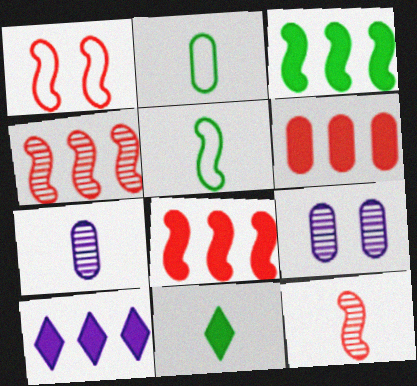[[1, 8, 12], 
[2, 6, 9], 
[3, 6, 10]]